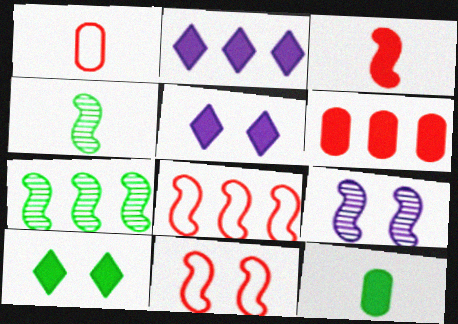[[1, 5, 7]]